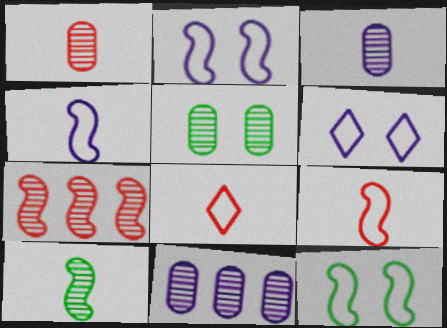[[1, 5, 11]]